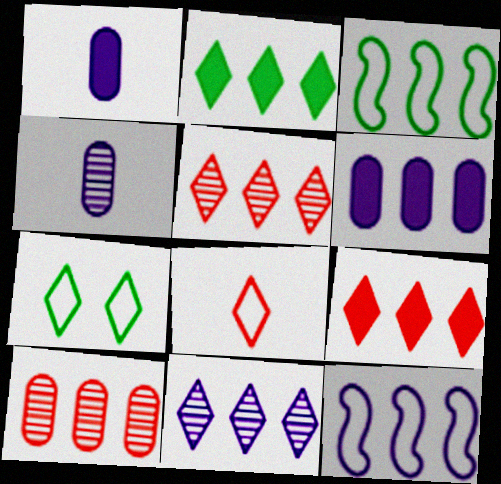[[2, 10, 12], 
[3, 5, 6], 
[6, 11, 12]]